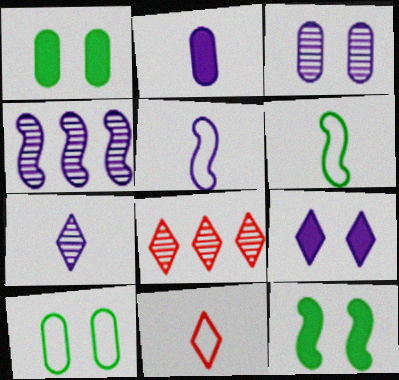[[1, 4, 11], 
[1, 5, 8], 
[2, 5, 7], 
[3, 4, 7]]